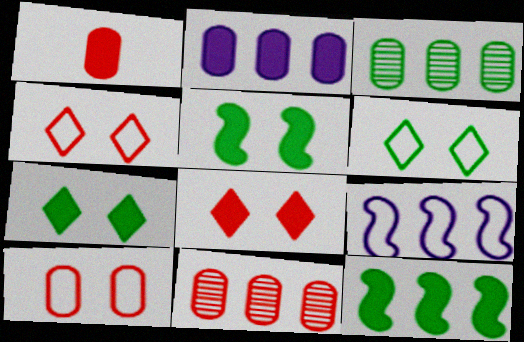[[1, 10, 11]]